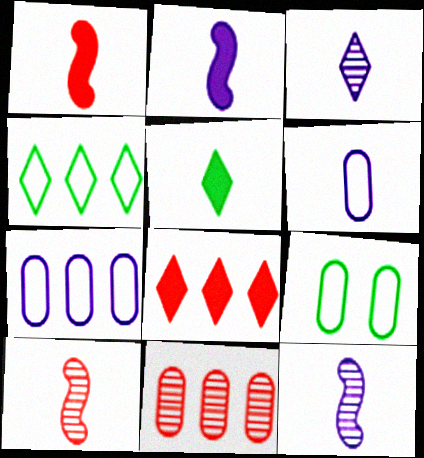[[2, 3, 6], 
[5, 6, 10], 
[8, 9, 12]]